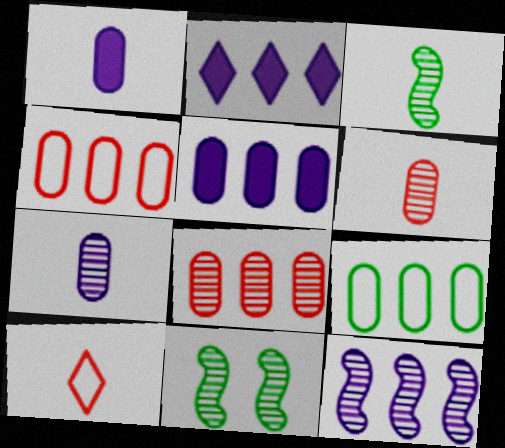[[1, 3, 10], 
[5, 8, 9], 
[5, 10, 11]]